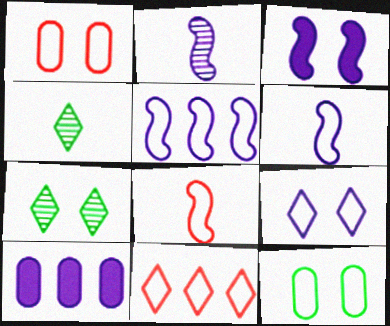[[1, 3, 7], 
[1, 8, 11], 
[2, 3, 5], 
[2, 9, 10], 
[6, 11, 12], 
[7, 8, 10]]